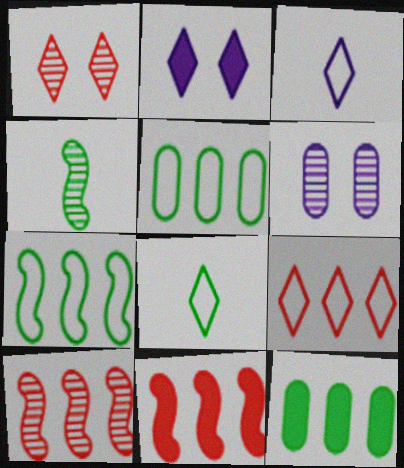[[6, 8, 11]]